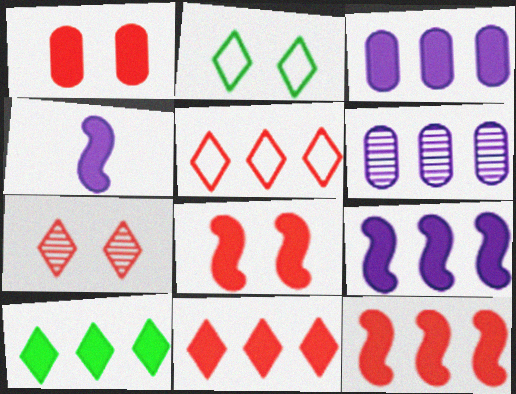[[1, 4, 10], 
[3, 10, 12]]